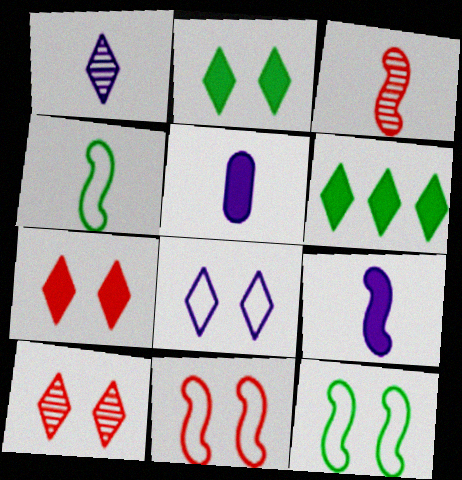[[2, 8, 10], 
[3, 4, 9]]